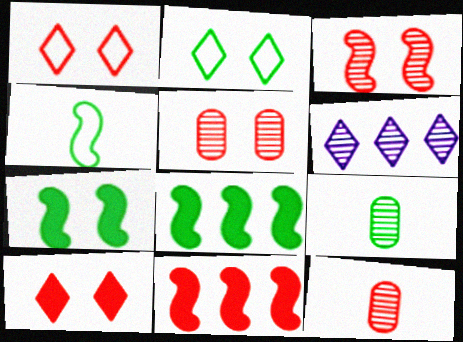[[1, 11, 12], 
[2, 8, 9], 
[3, 6, 9]]